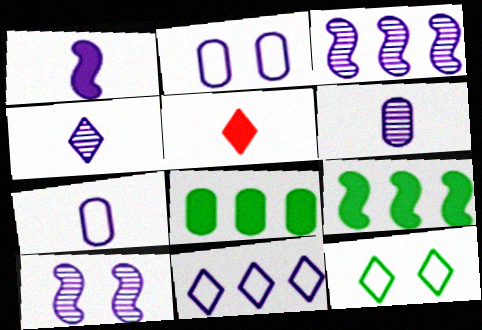[[1, 4, 7]]